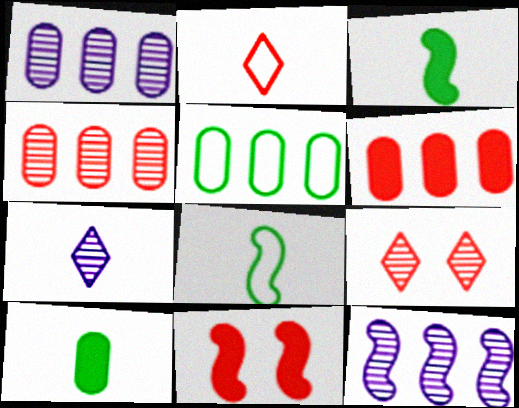[[1, 5, 6], 
[2, 4, 11], 
[5, 7, 11], 
[8, 11, 12]]